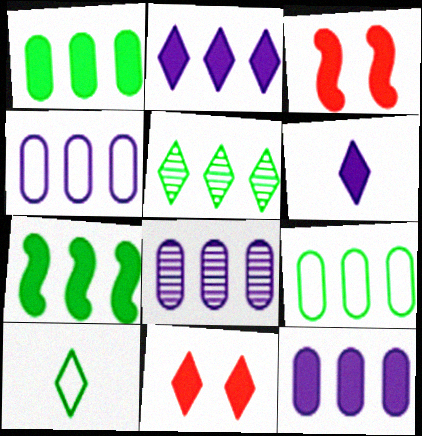[[1, 3, 6], 
[3, 8, 10], 
[4, 8, 12], 
[5, 7, 9]]